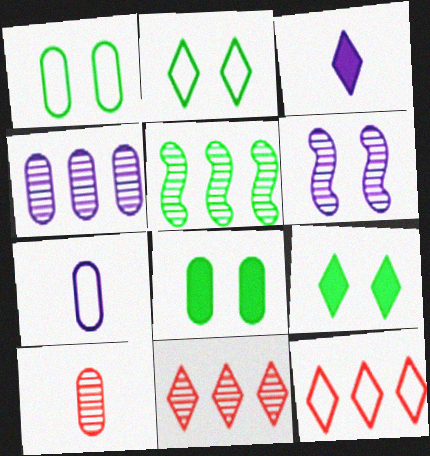[[2, 3, 11], 
[4, 5, 11]]